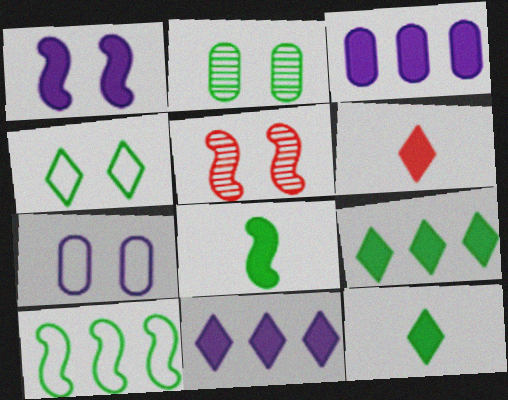[[2, 10, 12]]